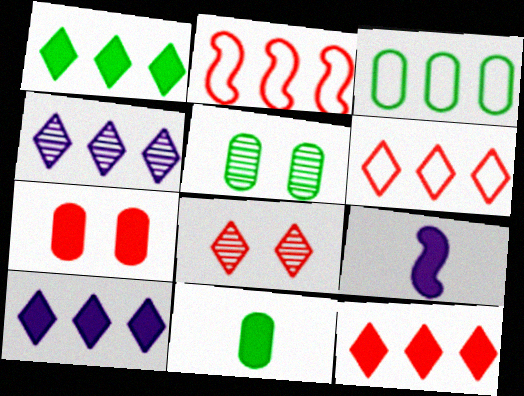[[1, 4, 6], 
[1, 7, 9], 
[1, 10, 12], 
[3, 5, 11], 
[3, 8, 9], 
[5, 6, 9]]